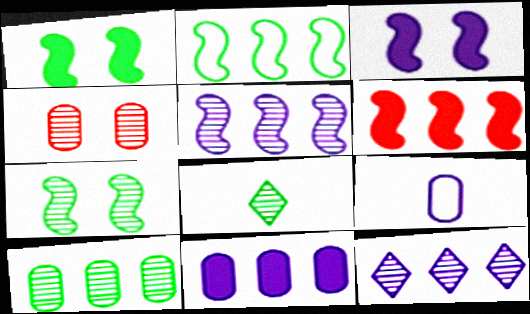[[2, 5, 6], 
[3, 9, 12], 
[4, 5, 8], 
[7, 8, 10]]